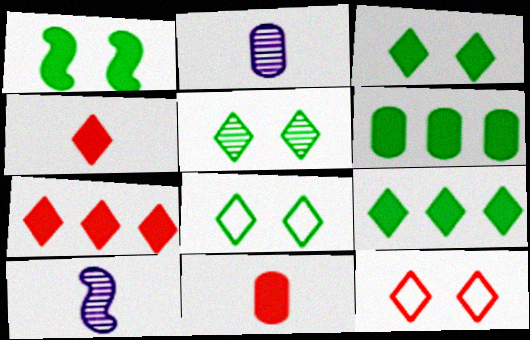[[3, 5, 8], 
[6, 10, 12]]